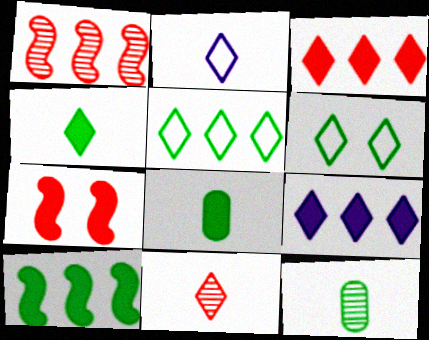[[2, 4, 11], 
[6, 9, 11], 
[6, 10, 12], 
[7, 8, 9]]